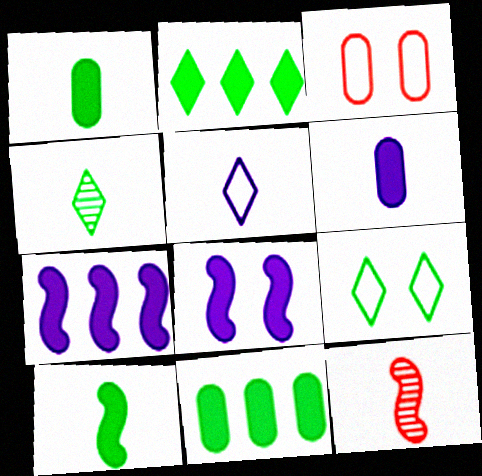[[1, 5, 12], 
[2, 4, 9], 
[3, 4, 7]]